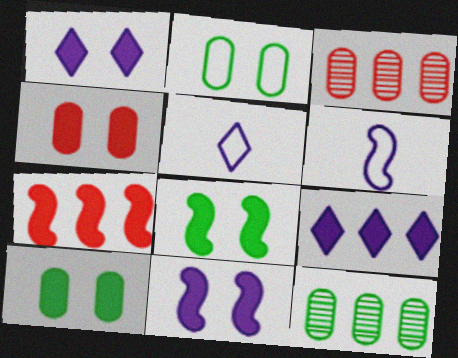[[1, 4, 8], 
[3, 5, 8]]